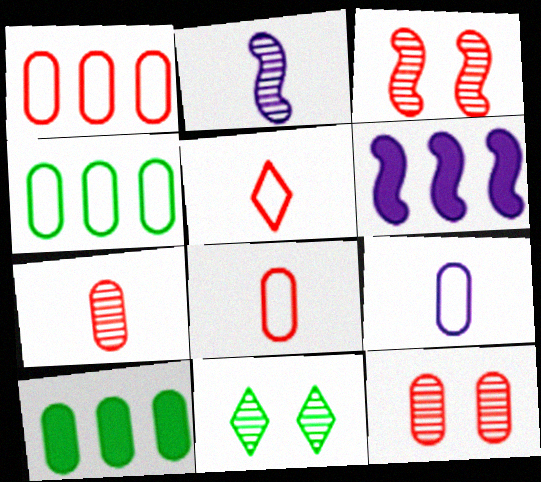[[6, 8, 11], 
[9, 10, 12]]